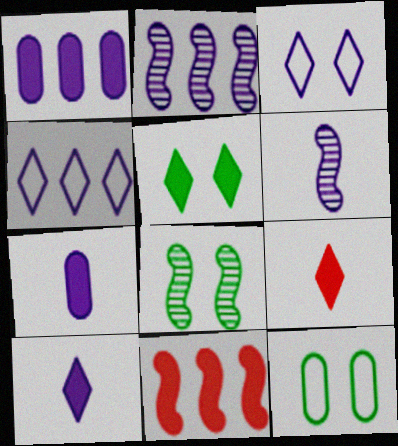[[1, 2, 4], 
[1, 3, 6], 
[2, 3, 7], 
[2, 9, 12], 
[5, 7, 11], 
[5, 8, 12]]